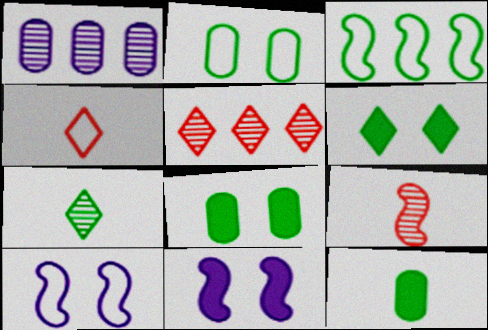[[3, 7, 8], 
[3, 9, 11], 
[5, 10, 12]]